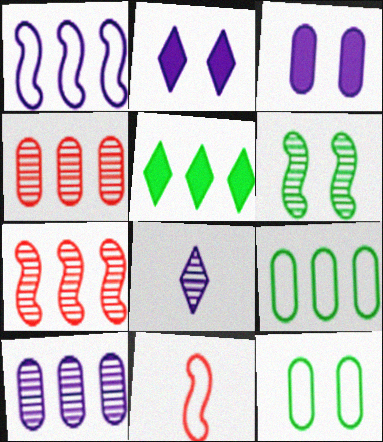[[1, 3, 8], 
[1, 4, 5], 
[4, 6, 8]]